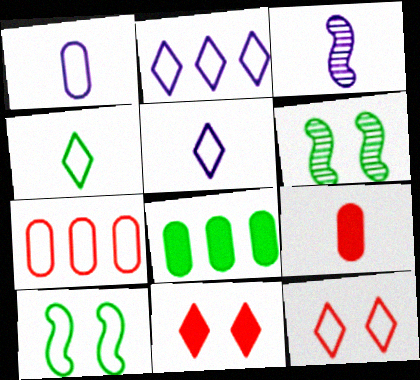[[2, 4, 12], 
[2, 6, 9], 
[3, 4, 9], 
[3, 8, 12], 
[4, 6, 8], 
[5, 7, 10]]